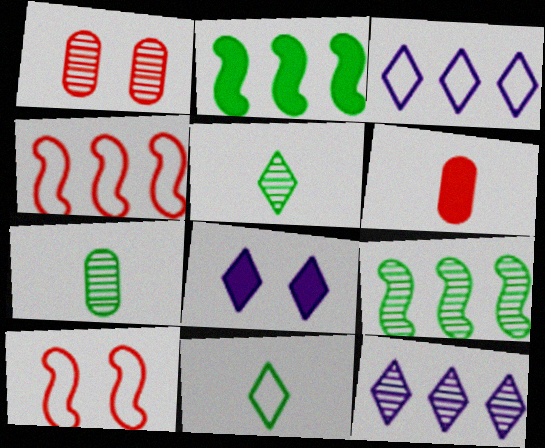[[2, 6, 8], 
[4, 7, 8]]